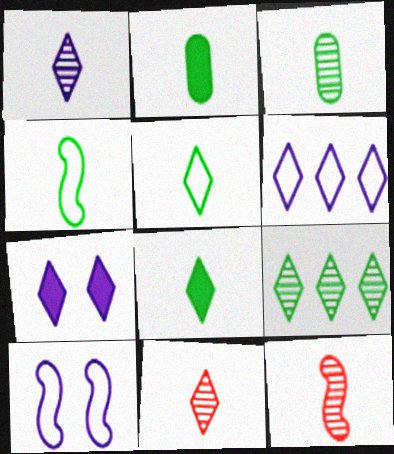[[1, 3, 12], 
[1, 6, 7], 
[3, 4, 8]]